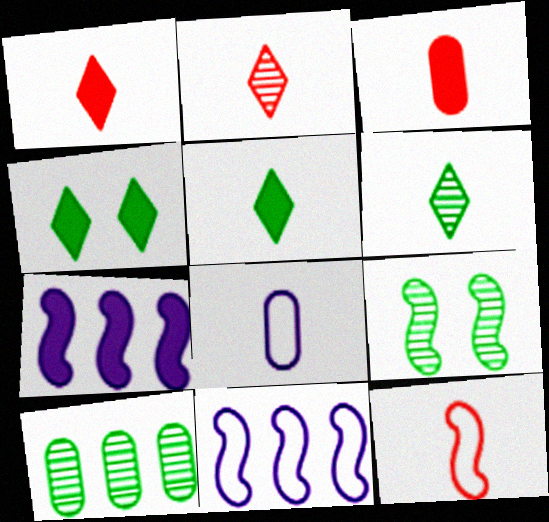[[2, 3, 12], 
[3, 4, 7], 
[6, 9, 10], 
[7, 9, 12]]